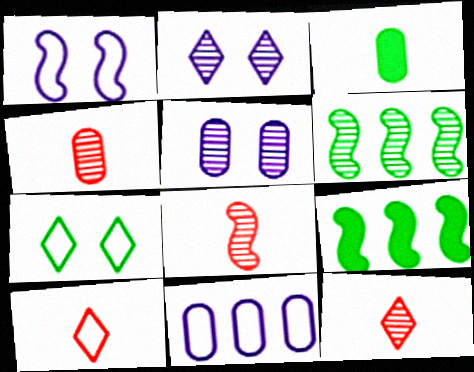[[1, 8, 9], 
[2, 4, 6], 
[3, 6, 7], 
[4, 8, 12], 
[5, 6, 12], 
[5, 9, 10]]